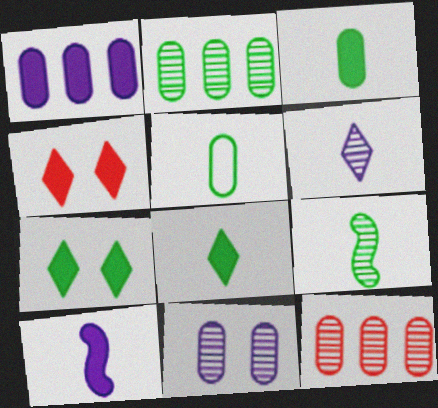[[5, 8, 9]]